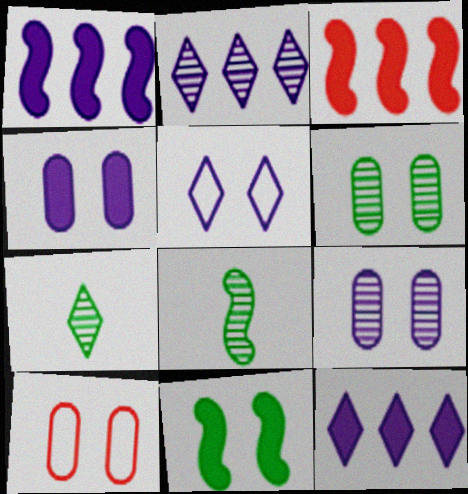[[1, 7, 10], 
[4, 6, 10], 
[8, 10, 12]]